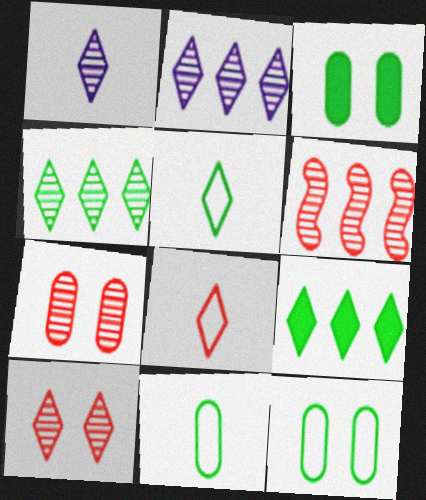[[1, 4, 10]]